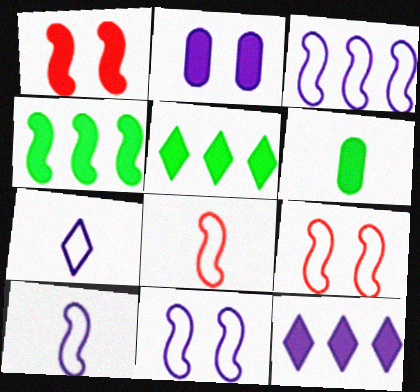[[1, 6, 12], 
[3, 10, 11]]